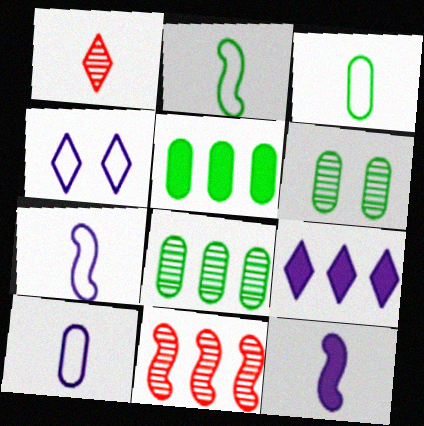[[1, 3, 12], 
[3, 5, 6]]